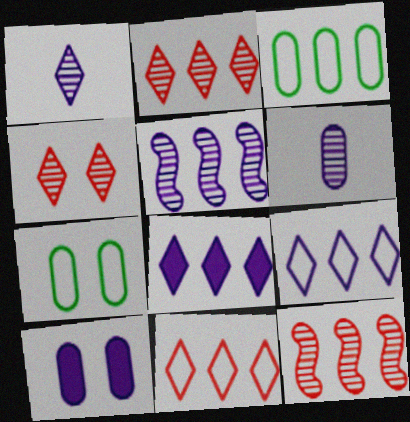[[3, 8, 12]]